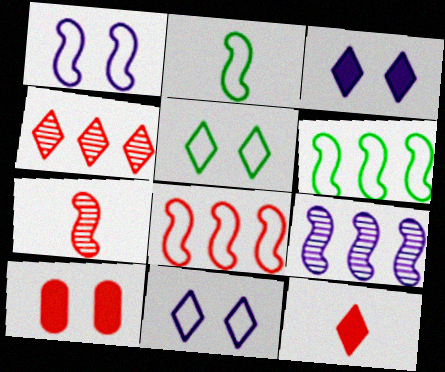[[1, 2, 8]]